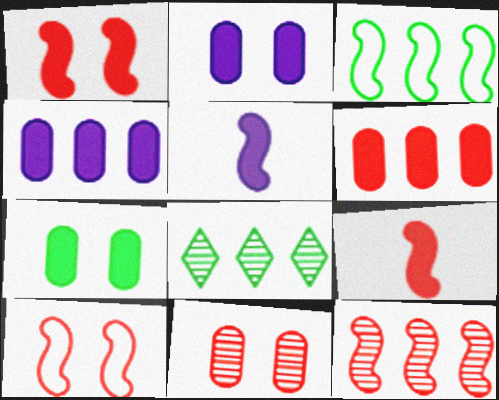[[9, 10, 12]]